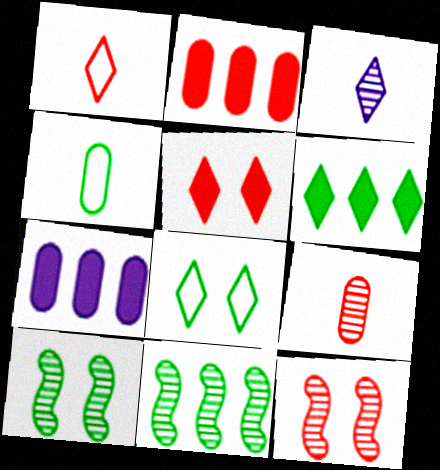[[1, 2, 12], 
[1, 7, 10], 
[4, 6, 10]]